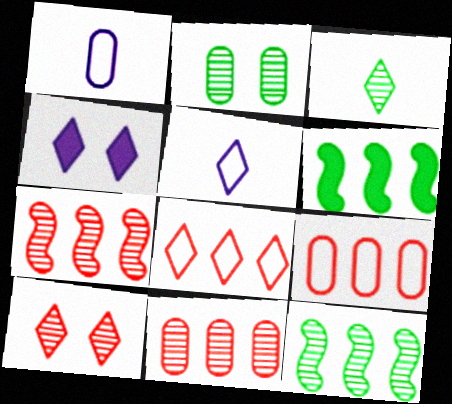[[1, 6, 10], 
[2, 3, 12], 
[3, 4, 8]]